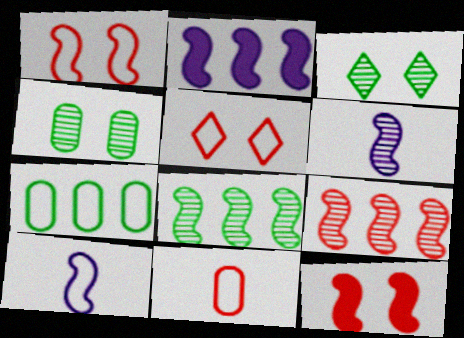[[2, 3, 11], 
[5, 7, 10], 
[8, 10, 12]]